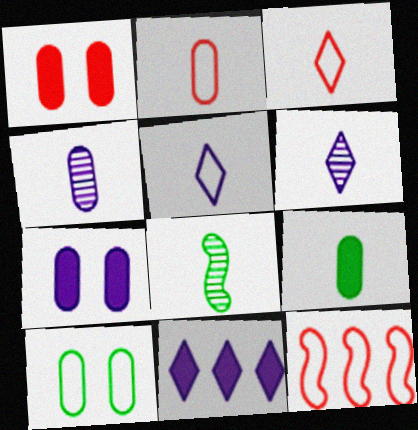[[2, 4, 9], 
[5, 10, 12]]